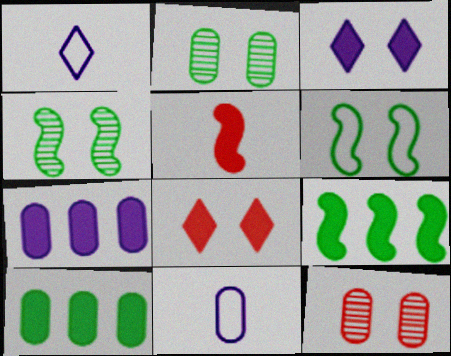[[1, 9, 12], 
[3, 5, 10], 
[3, 6, 12], 
[10, 11, 12]]